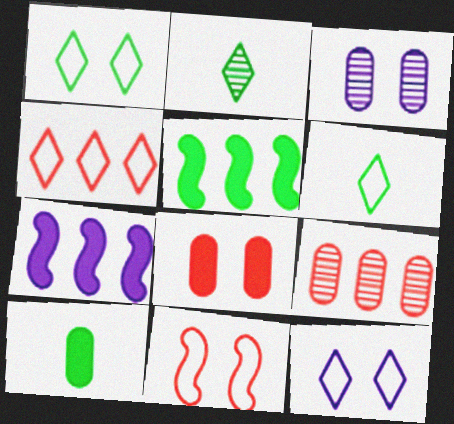[[4, 6, 12]]